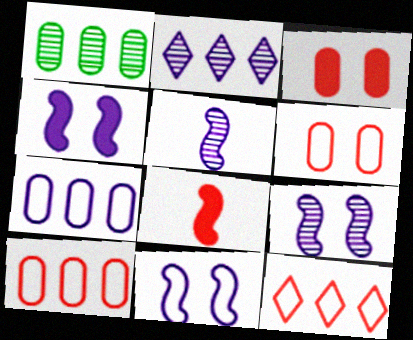[[4, 9, 11]]